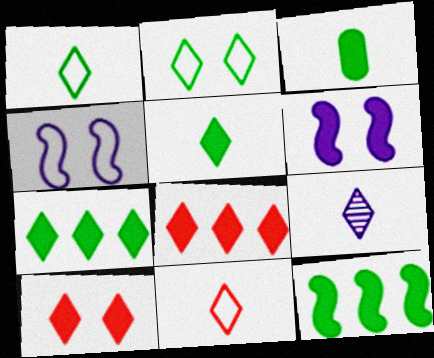[[2, 8, 9], 
[3, 6, 8], 
[5, 9, 11]]